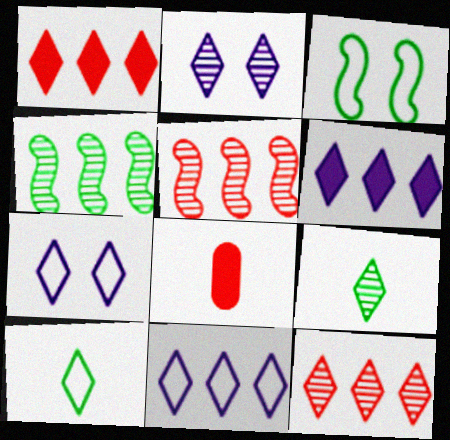[[1, 2, 10], 
[1, 7, 9], 
[2, 9, 12], 
[4, 7, 8]]